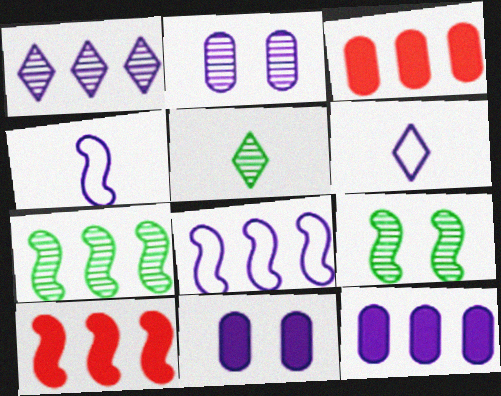[[1, 4, 11], 
[1, 8, 12], 
[3, 6, 9], 
[4, 9, 10], 
[7, 8, 10]]